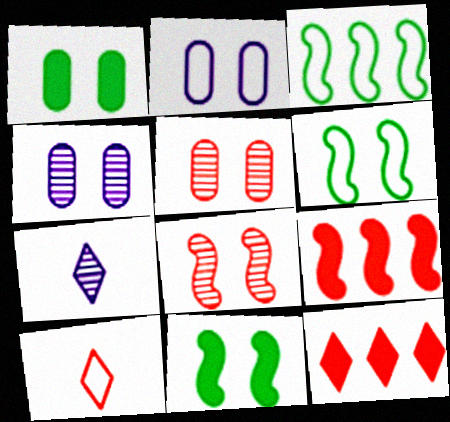[[1, 2, 5], 
[2, 3, 10], 
[5, 9, 10]]